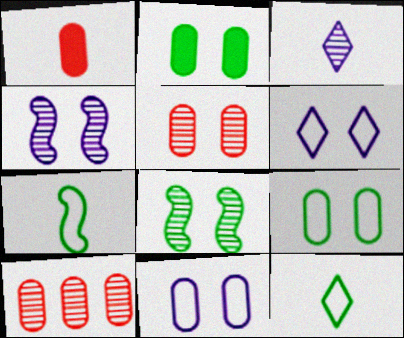[[1, 3, 7], 
[2, 5, 11], 
[3, 8, 10]]